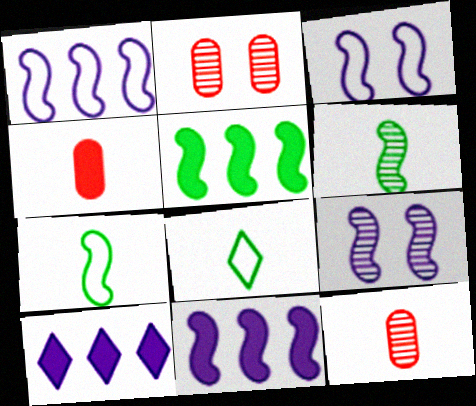[[2, 7, 10], 
[2, 8, 11]]